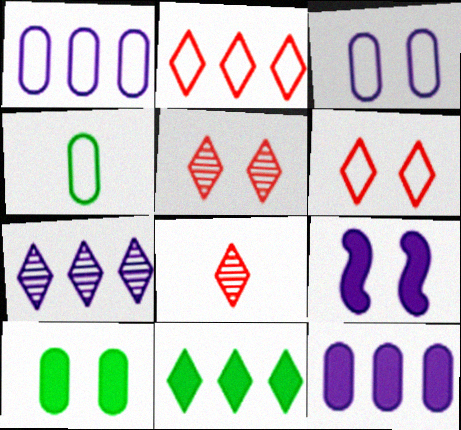[[2, 7, 11]]